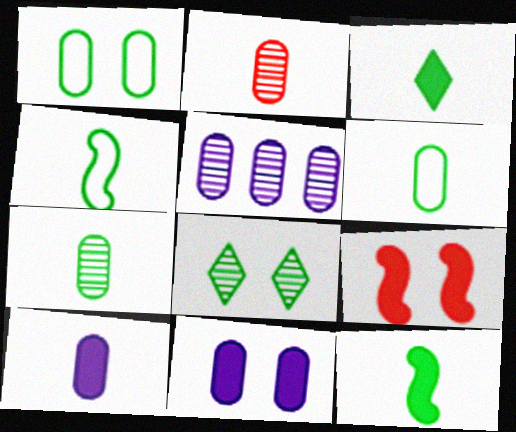[[2, 6, 10], 
[3, 4, 7]]